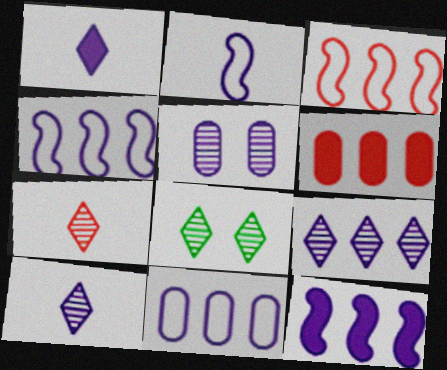[[1, 4, 5], 
[2, 6, 8], 
[7, 8, 9], 
[9, 11, 12]]